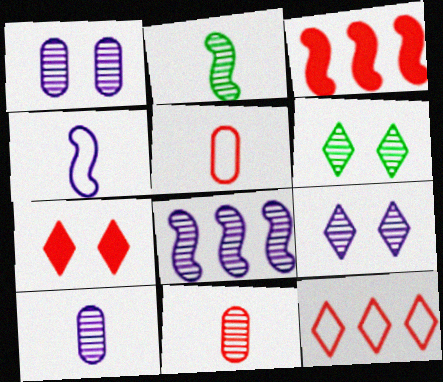[[6, 8, 11], 
[8, 9, 10]]